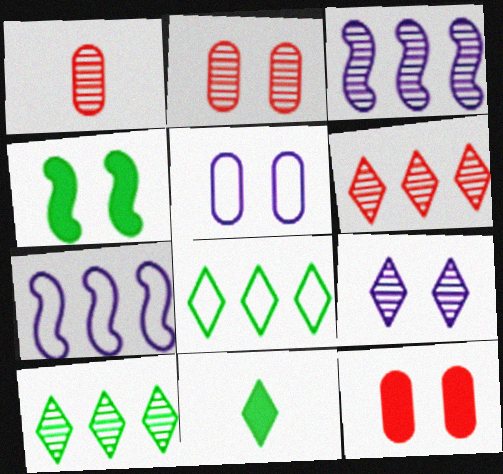[[2, 7, 11]]